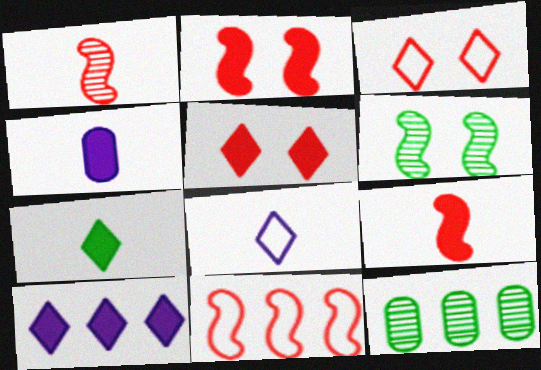[[1, 2, 11], 
[2, 8, 12], 
[4, 7, 9], 
[5, 7, 10], 
[10, 11, 12]]